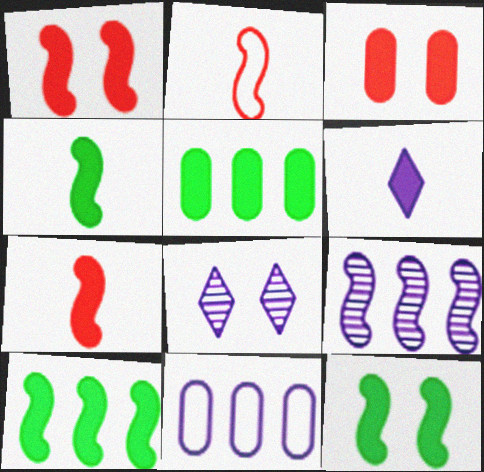[[1, 5, 6], 
[2, 5, 8], 
[2, 9, 12], 
[3, 6, 10], 
[4, 10, 12]]